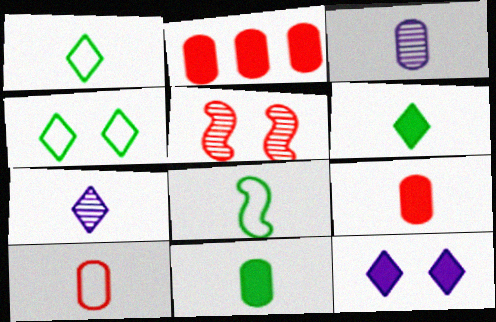[[3, 10, 11], 
[7, 8, 9]]